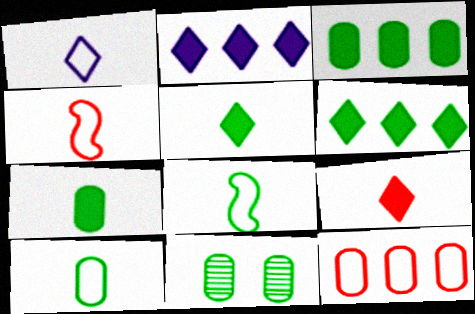[[1, 4, 10], 
[2, 4, 11], 
[3, 10, 11], 
[6, 8, 11]]